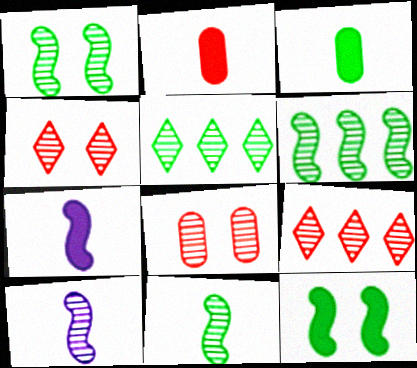[[1, 6, 11], 
[5, 8, 10]]